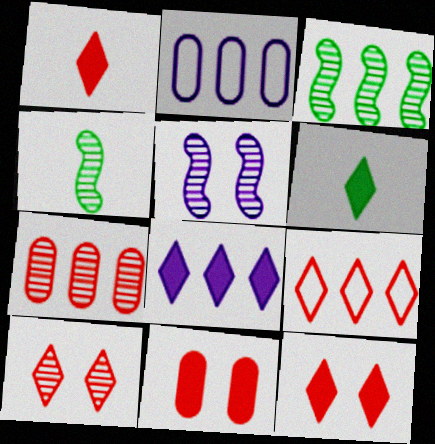[[1, 9, 10], 
[2, 4, 12], 
[6, 8, 12]]